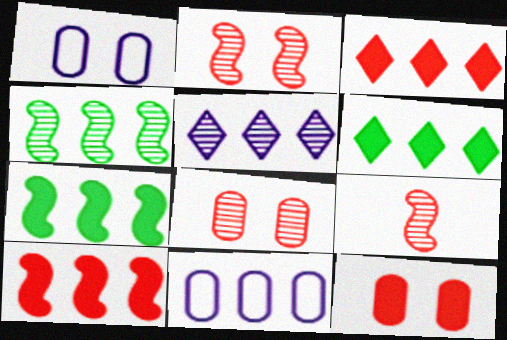[[1, 6, 9], 
[3, 4, 11]]